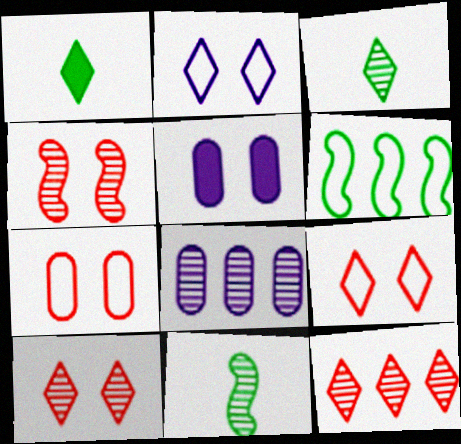[[1, 2, 12], 
[3, 4, 8], 
[8, 10, 11]]